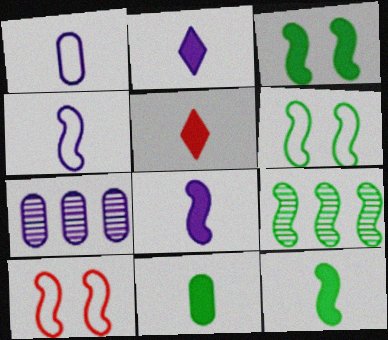[[5, 6, 7], 
[5, 8, 11], 
[6, 9, 12], 
[8, 9, 10]]